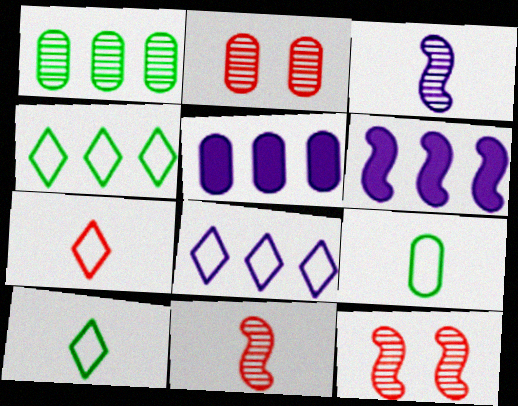[[2, 5, 9], 
[2, 6, 10], 
[5, 10, 12]]